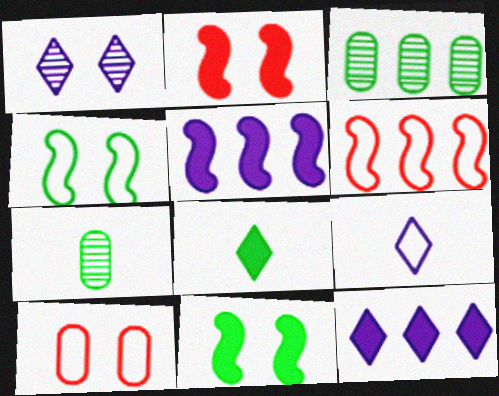[[1, 9, 12], 
[1, 10, 11], 
[2, 3, 9], 
[3, 4, 8], 
[3, 6, 12]]